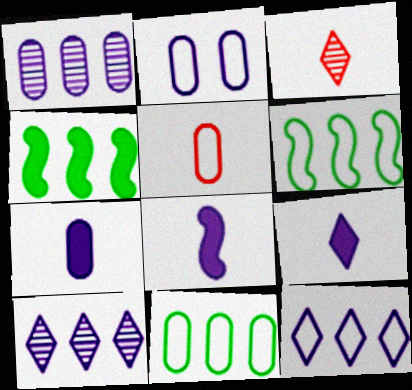[[1, 2, 7], 
[2, 3, 4], 
[2, 5, 11], 
[2, 8, 10], 
[7, 8, 9]]